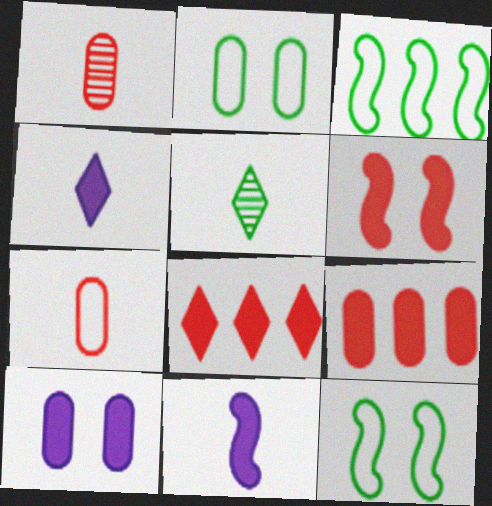[[5, 7, 11]]